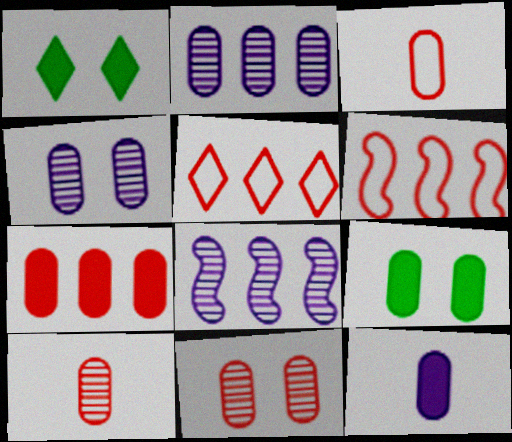[[1, 3, 8], 
[2, 3, 9], 
[3, 7, 11], 
[7, 9, 12]]